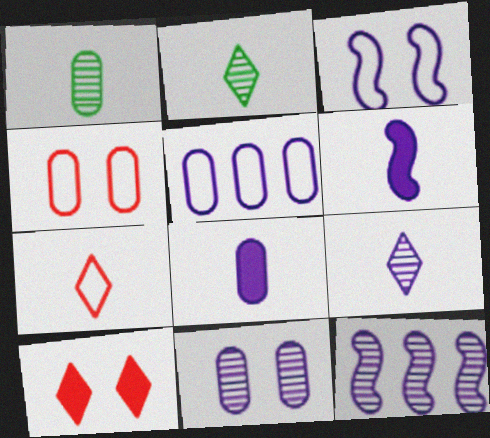[[1, 6, 7], 
[3, 6, 12], 
[5, 8, 11], 
[9, 11, 12]]